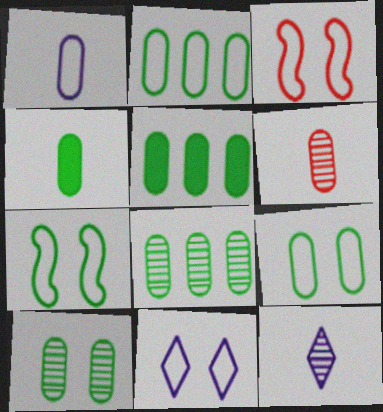[[1, 4, 6], 
[2, 4, 10], 
[2, 5, 8], 
[3, 5, 12], 
[3, 9, 11], 
[4, 8, 9]]